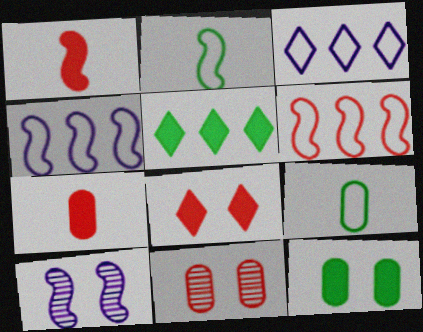[]